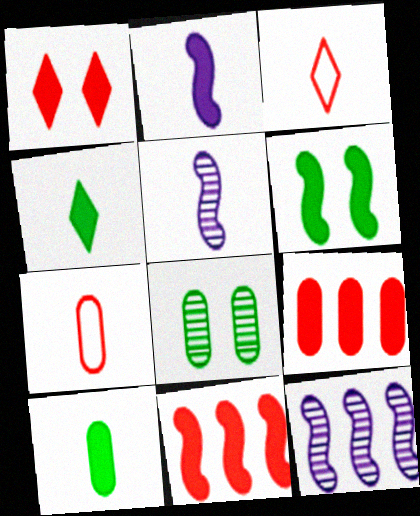[[2, 6, 11], 
[3, 5, 10], 
[4, 5, 7]]